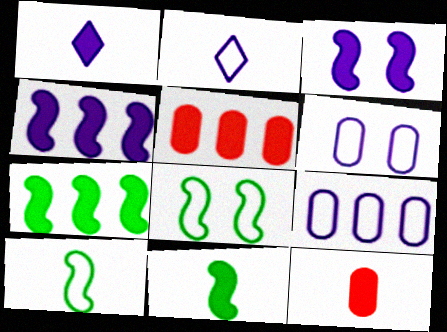[[1, 11, 12]]